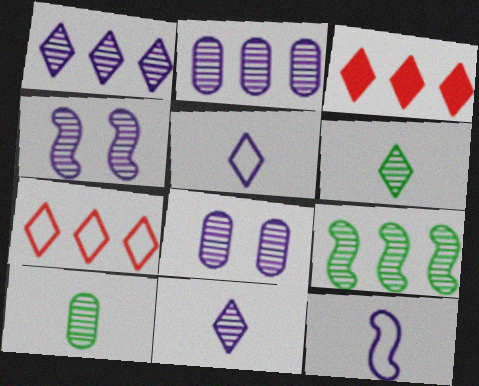[[2, 4, 11]]